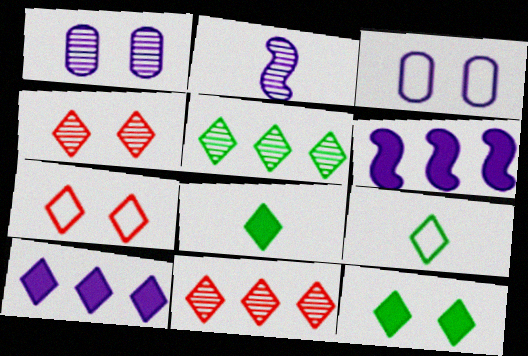[[2, 3, 10], 
[4, 9, 10], 
[5, 9, 12]]